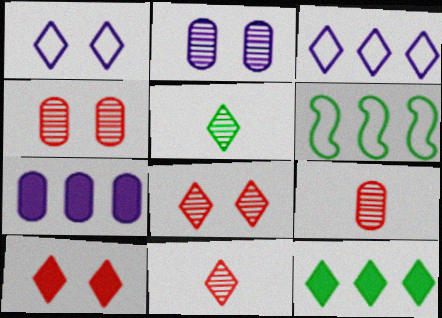[[1, 11, 12], 
[3, 5, 10]]